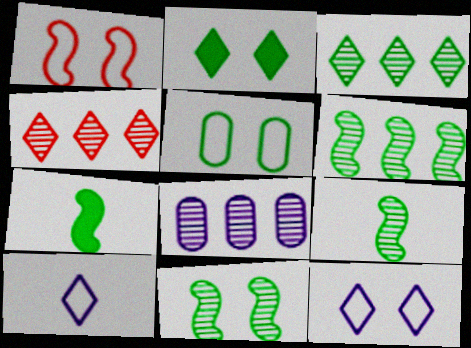[[1, 5, 12], 
[2, 4, 10], 
[2, 5, 11], 
[3, 5, 7], 
[4, 6, 8], 
[6, 9, 11]]